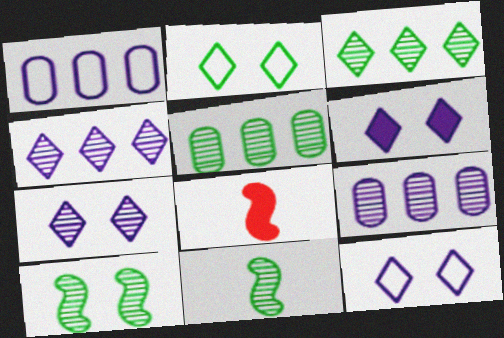[[2, 8, 9], 
[5, 8, 12], 
[6, 7, 12]]